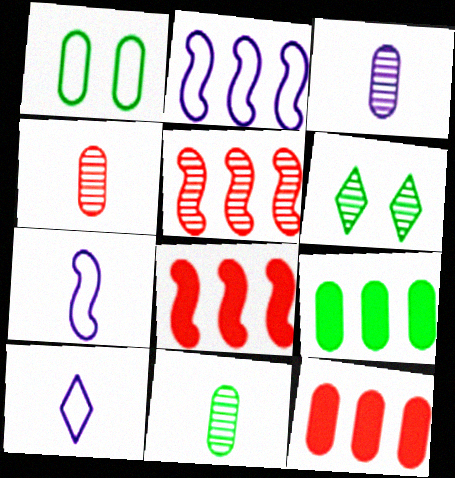[[1, 3, 12], 
[1, 9, 11], 
[3, 4, 11], 
[3, 5, 6], 
[6, 7, 12]]